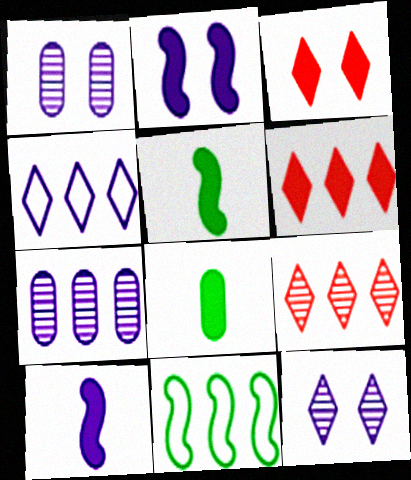[[1, 4, 10], 
[2, 6, 8], 
[6, 7, 11]]